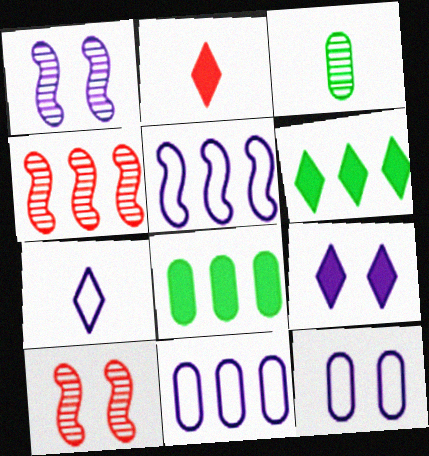[[1, 9, 12], 
[2, 6, 9], 
[4, 6, 11], 
[5, 7, 12], 
[7, 8, 10]]